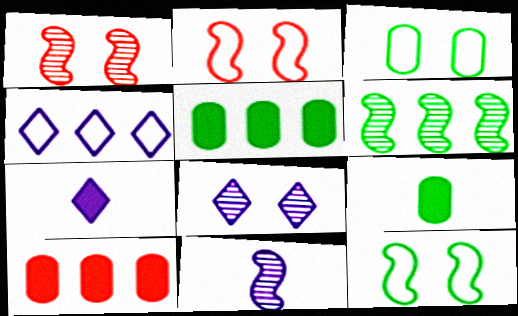[[1, 4, 9], 
[1, 6, 11], 
[4, 6, 10], 
[4, 7, 8]]